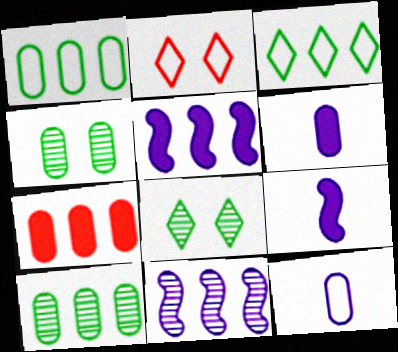[[2, 9, 10], 
[3, 7, 11], 
[4, 7, 12]]